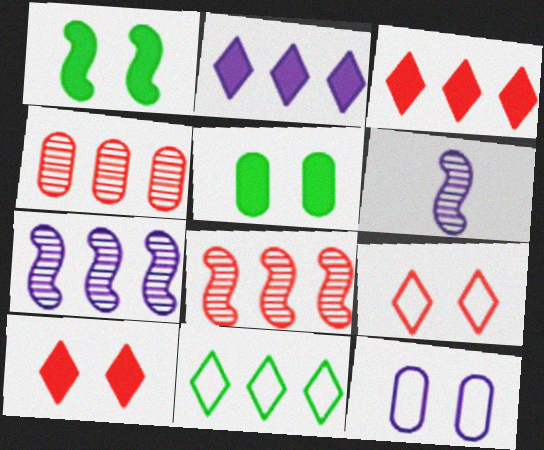[[2, 6, 12]]